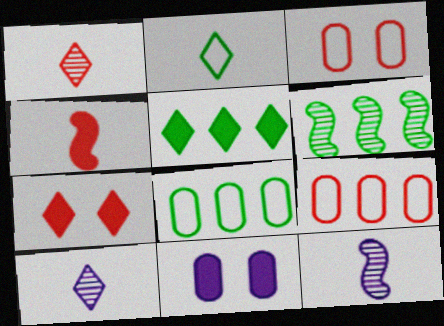[[3, 5, 12], 
[4, 5, 11], 
[5, 6, 8], 
[7, 8, 12]]